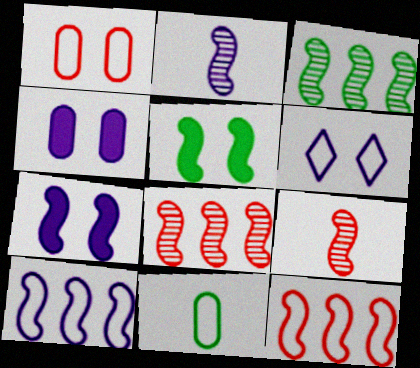[[2, 5, 12], 
[2, 7, 10], 
[5, 9, 10], 
[6, 11, 12]]